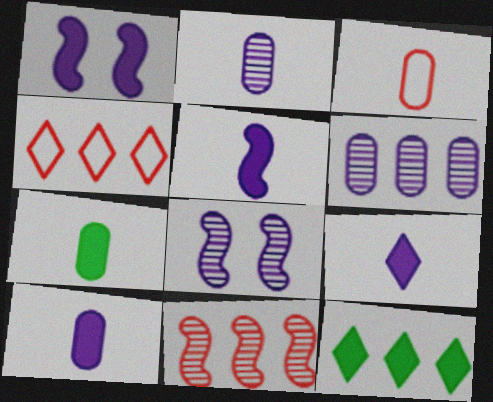[[2, 3, 7], 
[3, 8, 12], 
[4, 7, 8], 
[5, 9, 10]]